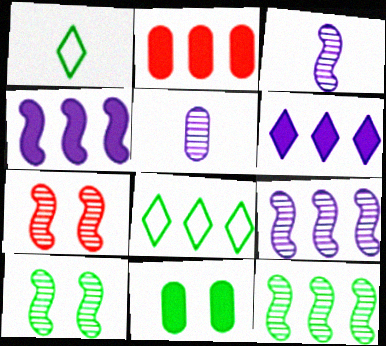[[1, 11, 12], 
[2, 8, 9], 
[3, 7, 12]]